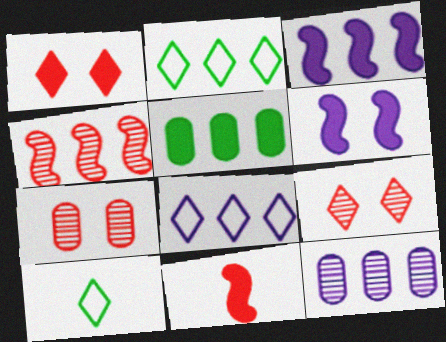[[3, 7, 10], 
[3, 8, 12], 
[4, 5, 8]]